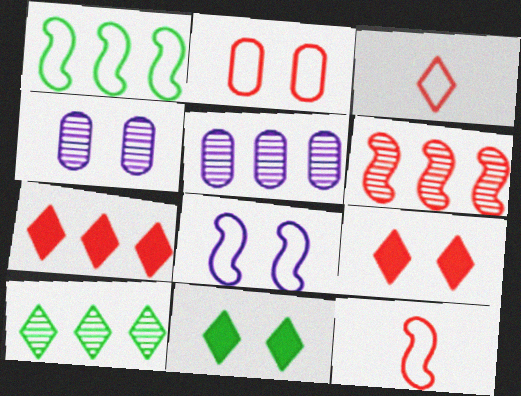[[1, 5, 7], 
[1, 8, 12], 
[5, 6, 10], 
[5, 11, 12]]